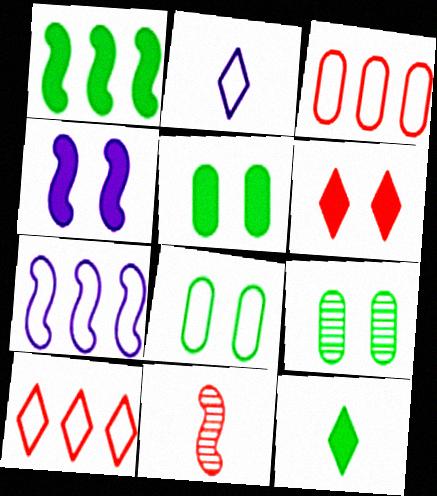[[1, 5, 12], 
[3, 6, 11], 
[4, 5, 6], 
[5, 8, 9]]